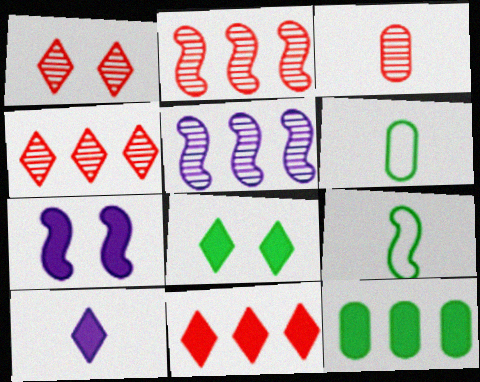[[1, 2, 3], 
[2, 7, 9], 
[3, 9, 10], 
[4, 6, 7], 
[8, 10, 11]]